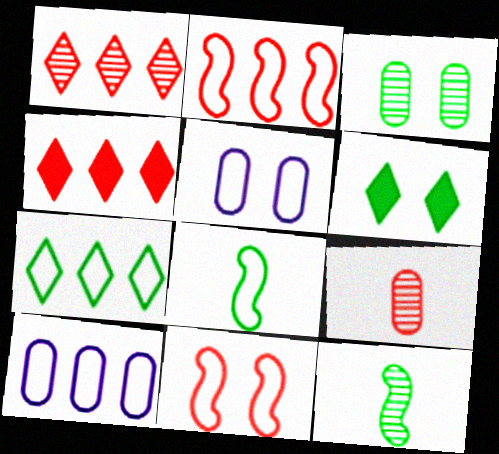[[2, 7, 10], 
[4, 5, 12], 
[4, 9, 11]]